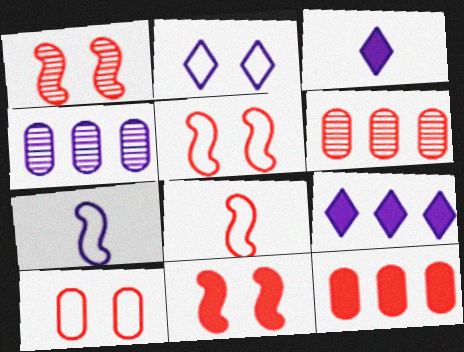[[1, 5, 11]]